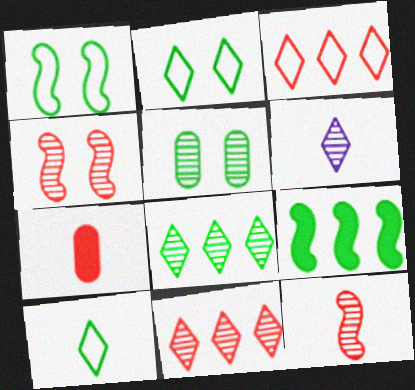[[3, 4, 7], 
[5, 9, 10]]